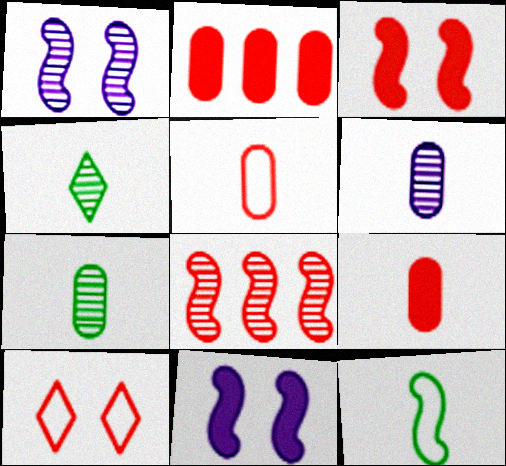[[8, 9, 10], 
[8, 11, 12]]